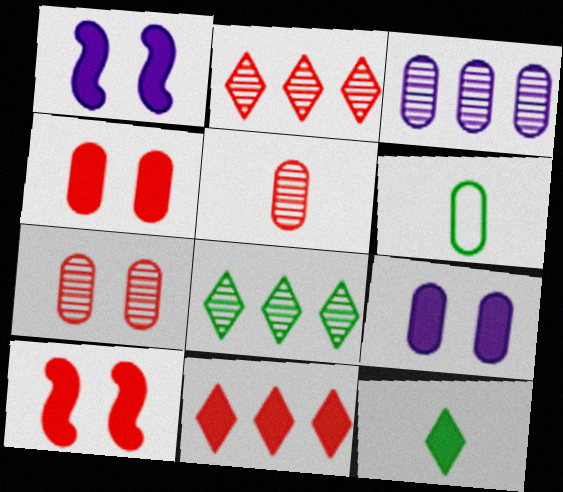[[1, 2, 6], 
[3, 4, 6]]